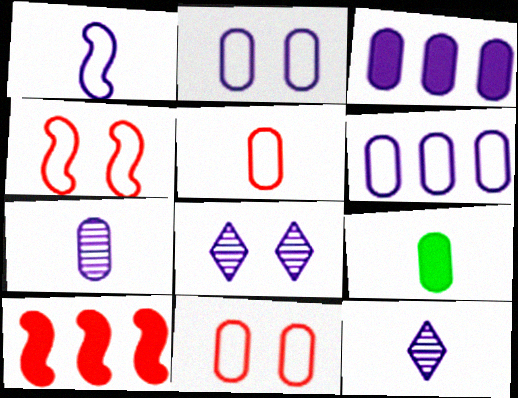[[1, 3, 8], 
[2, 3, 7], 
[5, 7, 9]]